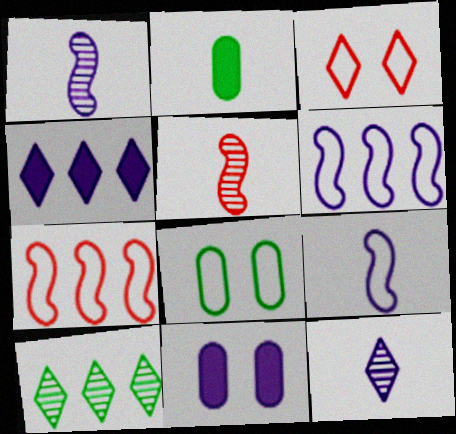[[4, 5, 8], 
[6, 11, 12]]